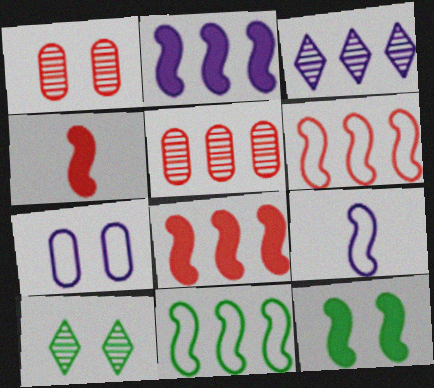[[2, 4, 12]]